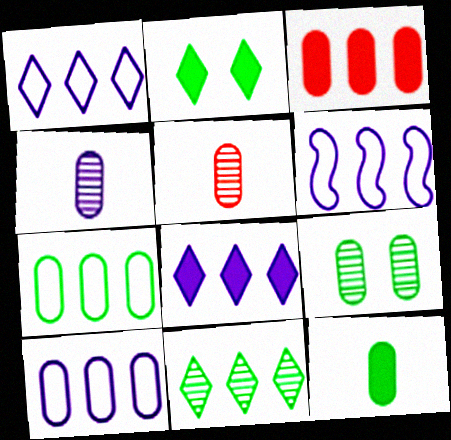[[1, 6, 10], 
[2, 5, 6], 
[3, 6, 11], 
[7, 9, 12]]